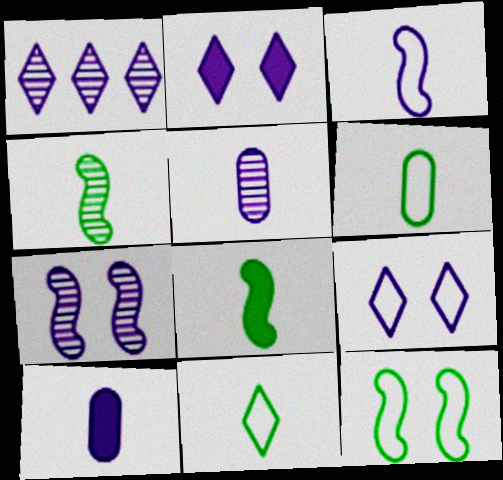[[1, 5, 7]]